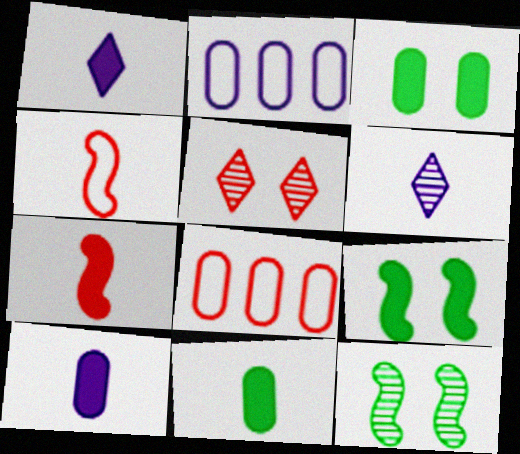[[1, 7, 11], 
[1, 8, 12], 
[4, 6, 11], 
[5, 7, 8], 
[6, 8, 9]]